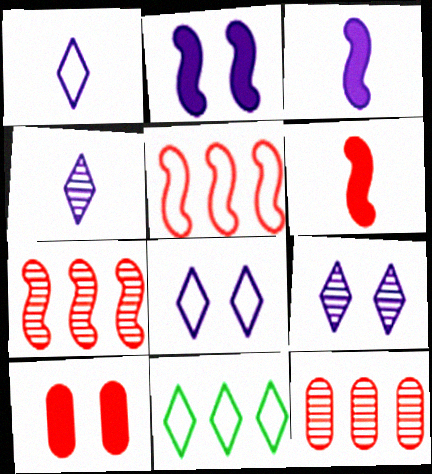[]